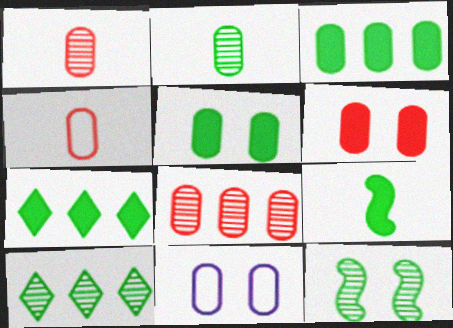[[1, 3, 11], 
[2, 10, 12], 
[4, 6, 8], 
[5, 7, 9]]